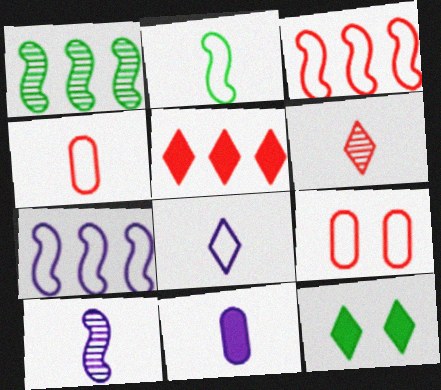[[2, 4, 8], 
[2, 6, 11], 
[8, 10, 11]]